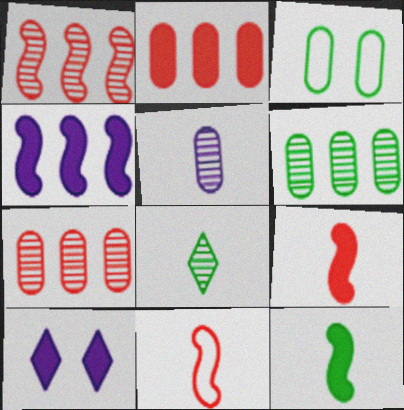[[2, 3, 5], 
[2, 10, 12], 
[6, 10, 11]]